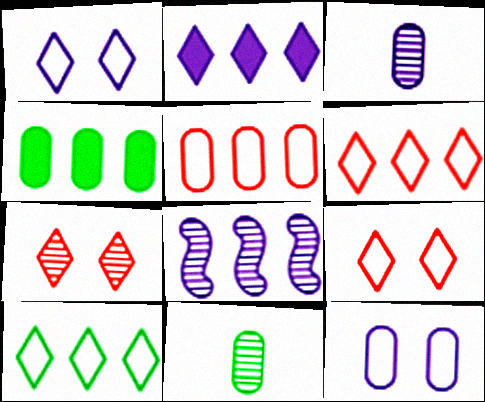[[4, 6, 8], 
[7, 8, 11]]